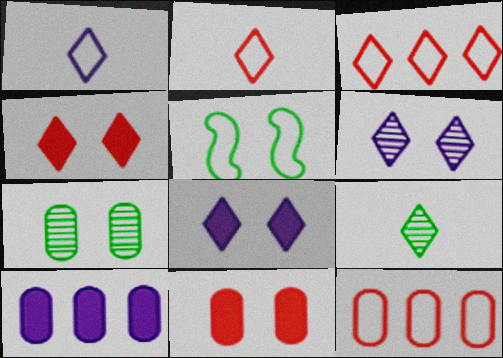[[1, 5, 12], 
[3, 8, 9], 
[5, 6, 11]]